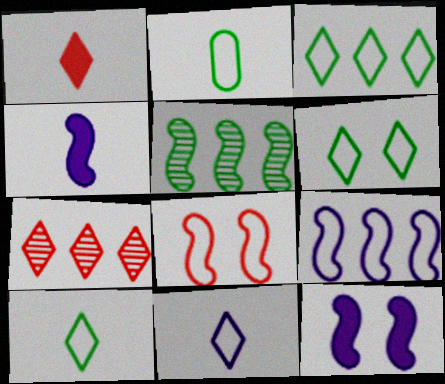[[2, 7, 12], 
[3, 6, 10], 
[4, 5, 8]]